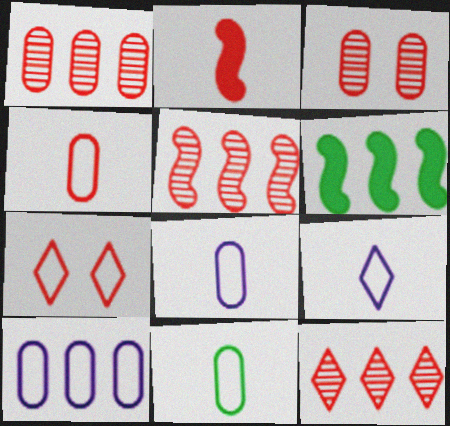[[1, 2, 7], 
[1, 5, 12], 
[3, 6, 9], 
[4, 8, 11], 
[6, 10, 12]]